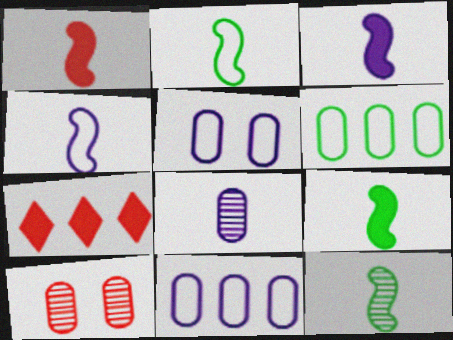[[1, 3, 9], 
[1, 4, 12], 
[2, 9, 12], 
[5, 7, 12]]